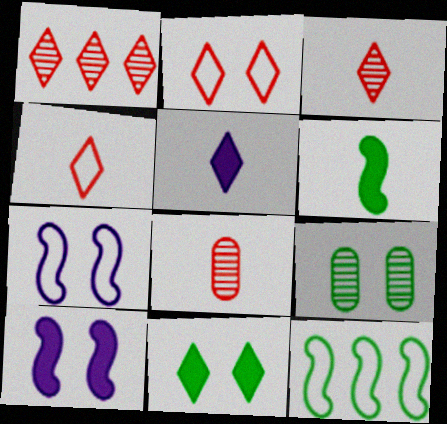[[2, 9, 10]]